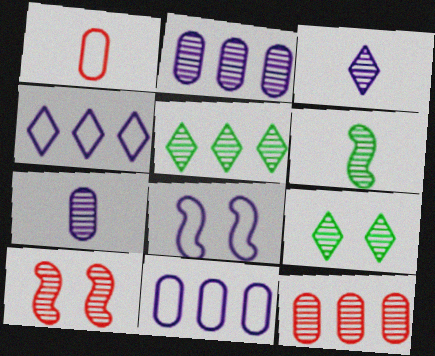[[5, 7, 10]]